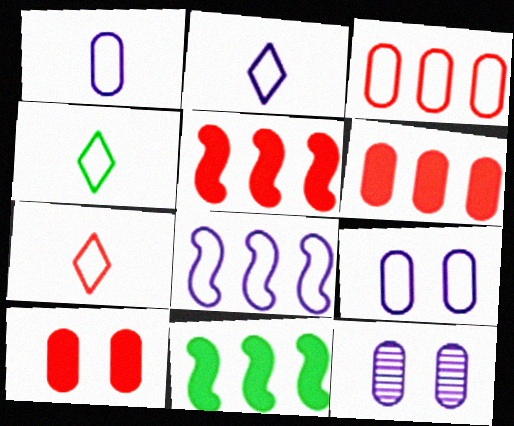[[2, 4, 7], 
[2, 8, 9], 
[4, 5, 12], 
[7, 11, 12]]